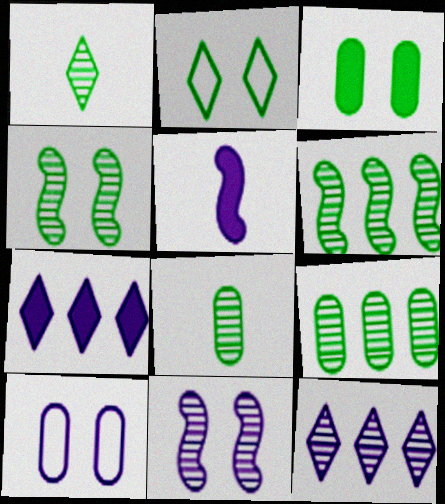[[1, 4, 9], 
[2, 3, 4], 
[5, 10, 12]]